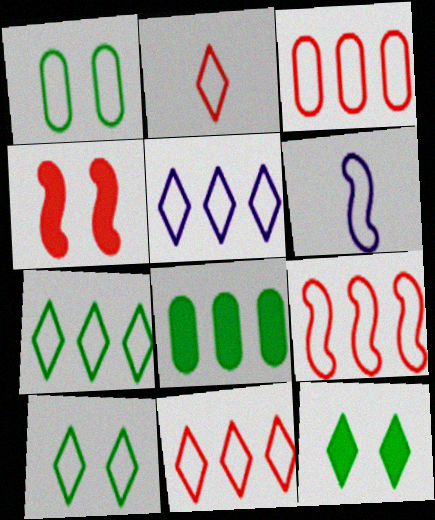[[1, 6, 11], 
[2, 5, 10], 
[3, 6, 10], 
[3, 9, 11], 
[5, 7, 11]]